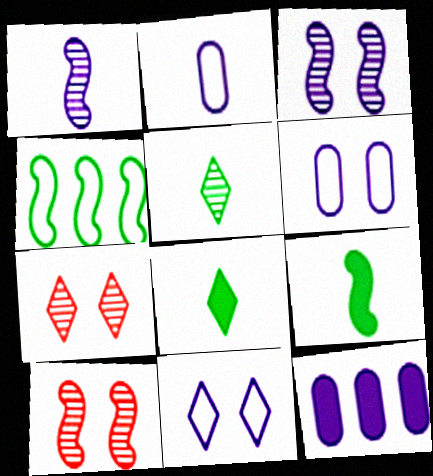[[1, 11, 12]]